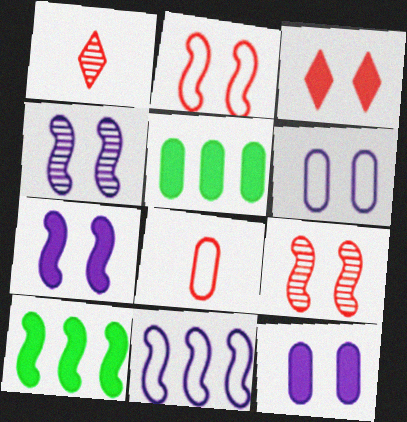[[1, 6, 10]]